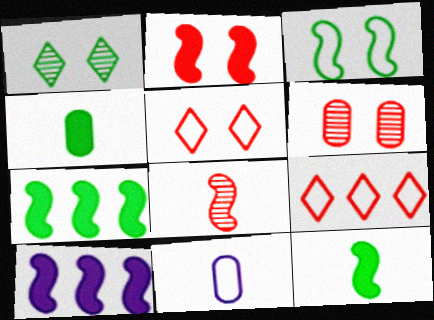[[2, 5, 6], 
[2, 10, 12], 
[3, 8, 10], 
[3, 9, 11]]